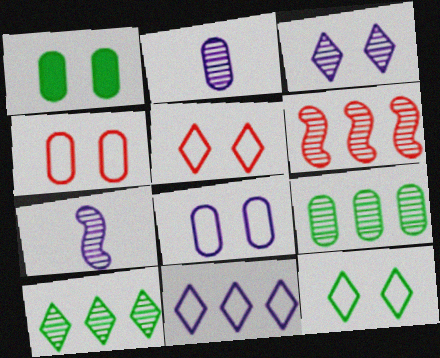[]